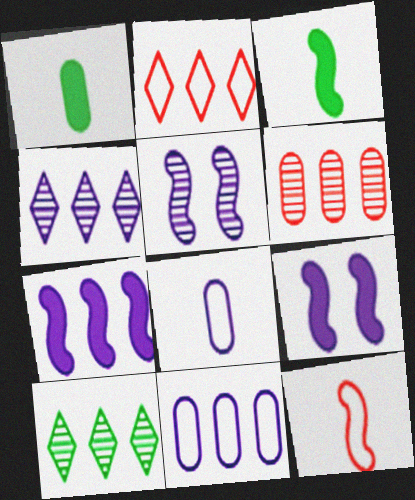[[1, 2, 5], 
[4, 7, 11], 
[4, 8, 9]]